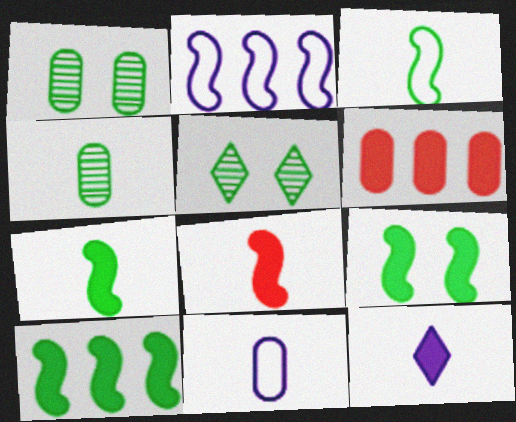[[1, 6, 11], 
[6, 9, 12], 
[7, 9, 10]]